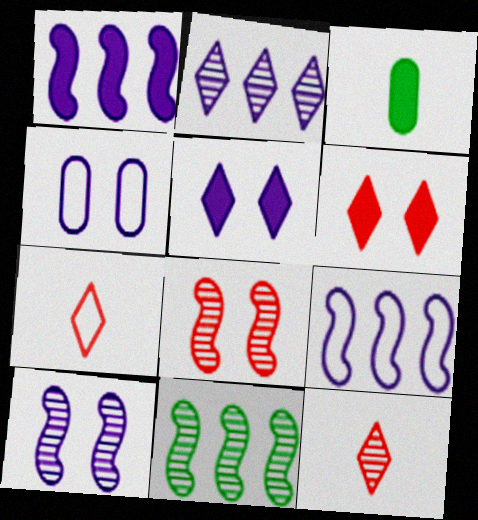[[1, 3, 6], 
[4, 5, 10]]